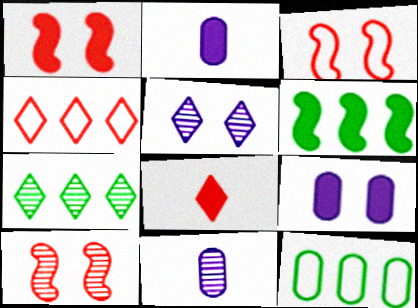[[1, 3, 10], 
[2, 3, 7], 
[6, 7, 12], 
[6, 8, 9], 
[7, 10, 11]]